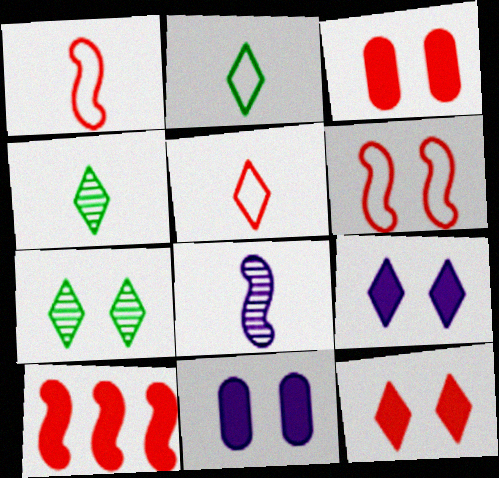[[6, 7, 11]]